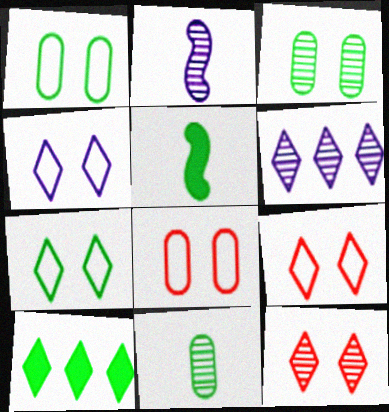[[2, 8, 10], 
[4, 7, 9], 
[5, 6, 8]]